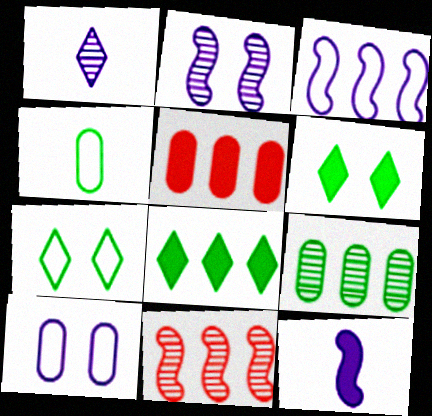[[2, 3, 12], 
[5, 6, 12]]